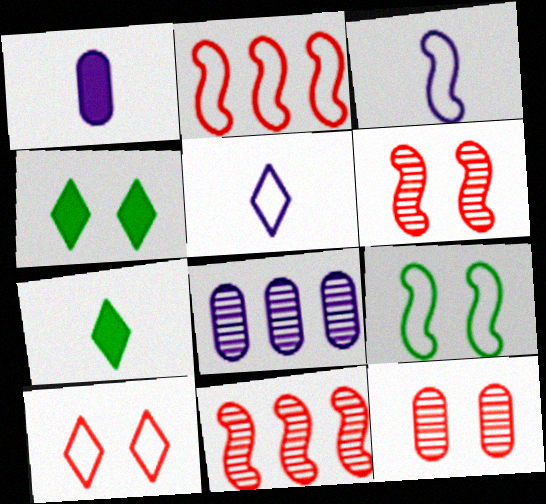[[2, 3, 9]]